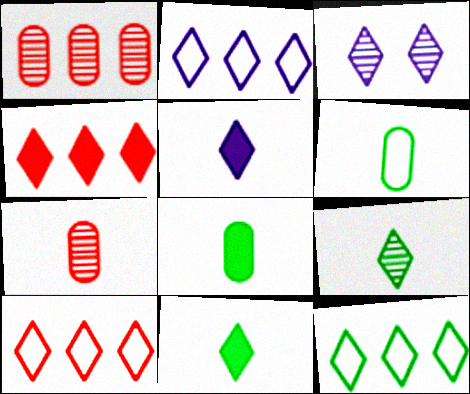[[2, 3, 5], 
[2, 10, 12], 
[3, 10, 11]]